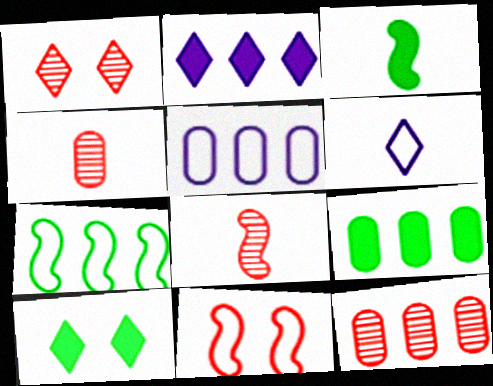[[1, 3, 5], 
[1, 8, 12], 
[2, 7, 12], 
[3, 4, 6], 
[3, 9, 10], 
[5, 8, 10], 
[5, 9, 12]]